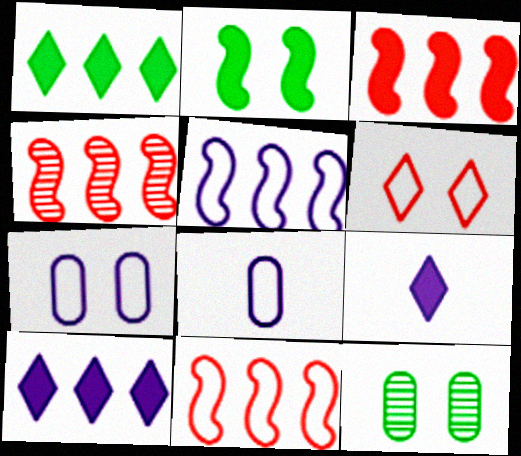[[3, 4, 11], 
[9, 11, 12]]